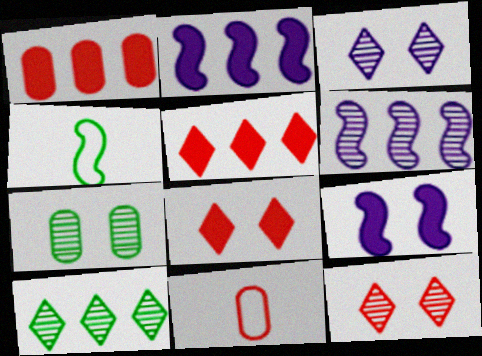[[1, 3, 4], 
[9, 10, 11]]